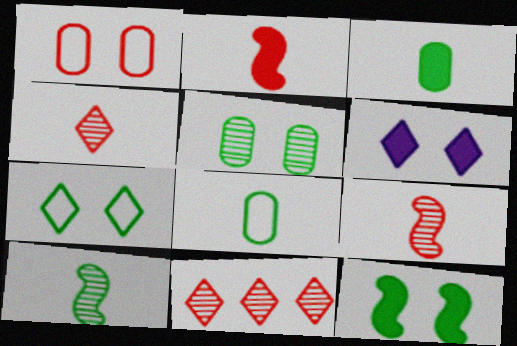[[1, 2, 11], 
[5, 7, 12]]